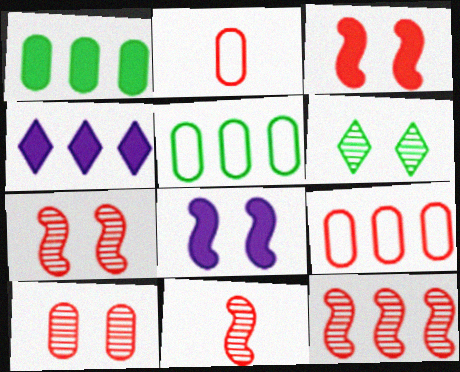[[4, 5, 12], 
[7, 11, 12]]